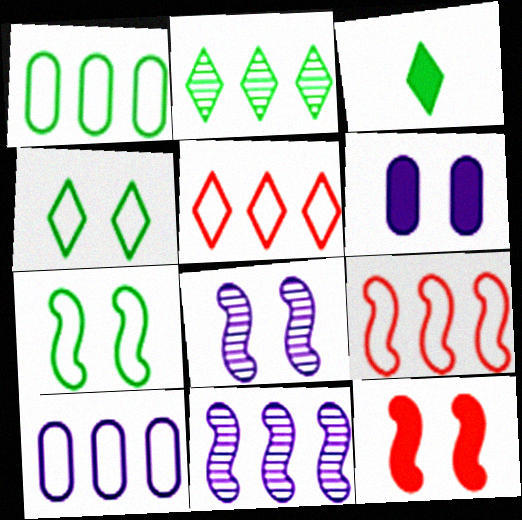[[2, 3, 4], 
[7, 8, 12]]